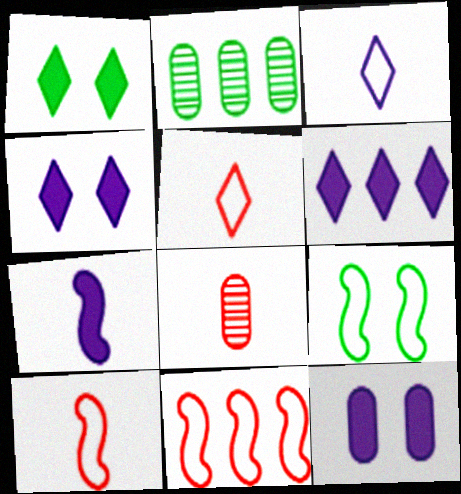[[2, 4, 10], 
[2, 6, 11], 
[6, 7, 12], 
[6, 8, 9]]